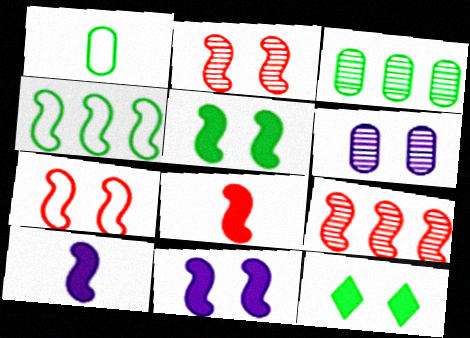[[2, 4, 10], 
[6, 7, 12], 
[7, 8, 9]]